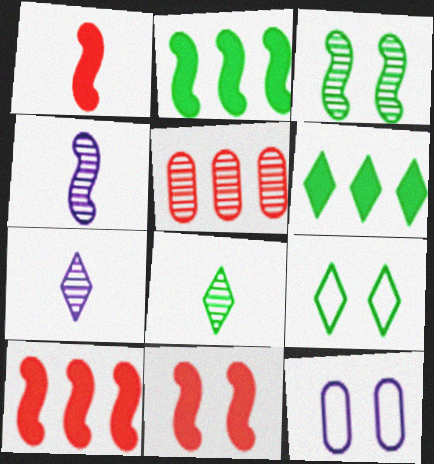[[1, 10, 11], 
[3, 5, 7], 
[6, 8, 9], 
[8, 10, 12]]